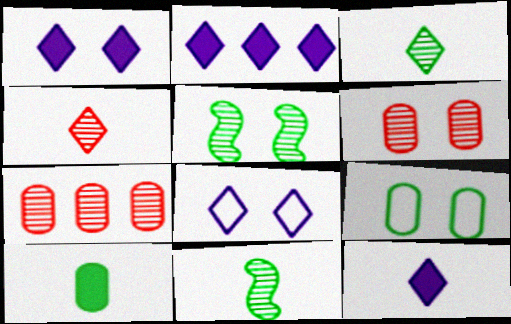[[1, 2, 12]]